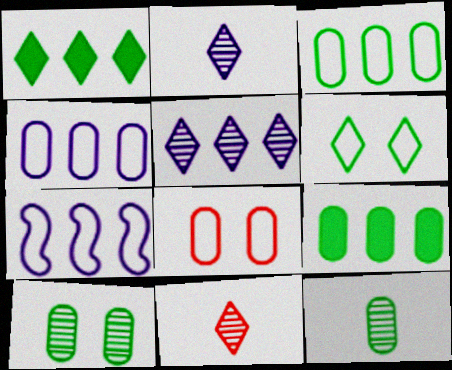[]